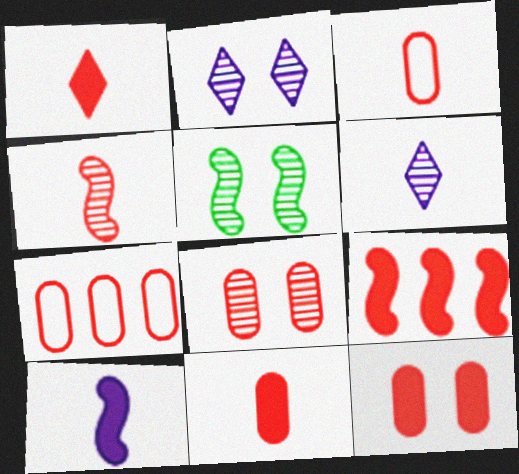[[1, 3, 4], 
[1, 9, 12], 
[2, 5, 8], 
[7, 8, 11]]